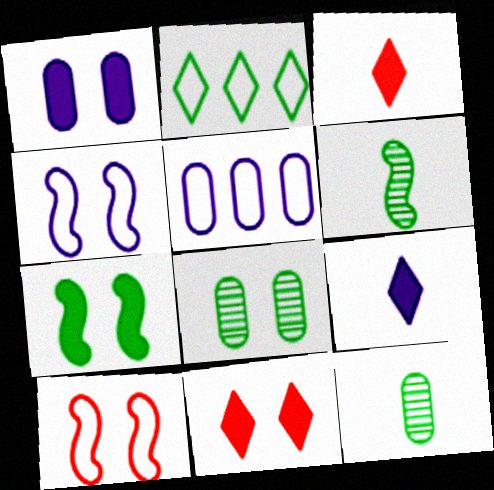[[1, 7, 11], 
[2, 7, 12], 
[4, 8, 11], 
[5, 6, 11]]